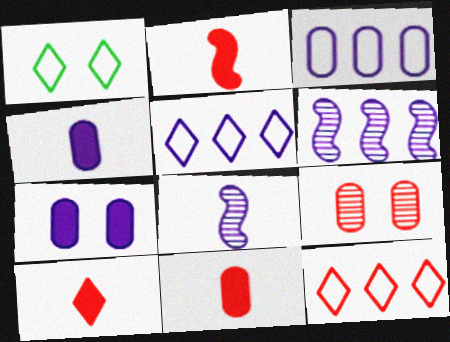[[1, 6, 11], 
[2, 9, 12], 
[2, 10, 11], 
[5, 7, 8]]